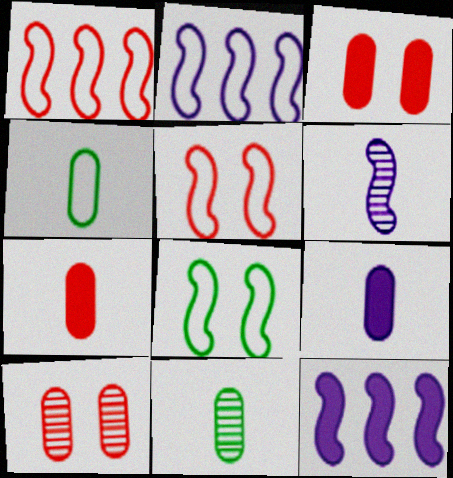[]